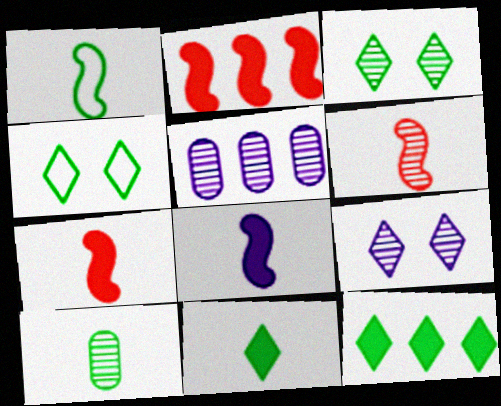[[1, 6, 8], 
[1, 10, 11], 
[3, 5, 6], 
[4, 5, 7]]